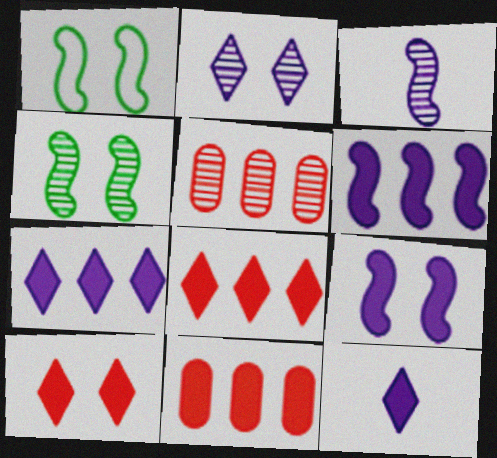[[1, 5, 12]]